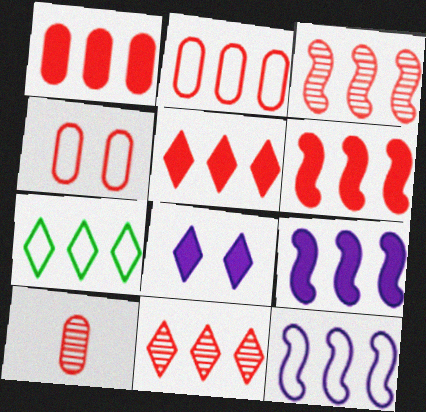[[1, 4, 10], 
[1, 5, 6], 
[2, 3, 5], 
[2, 6, 11], 
[2, 7, 12]]